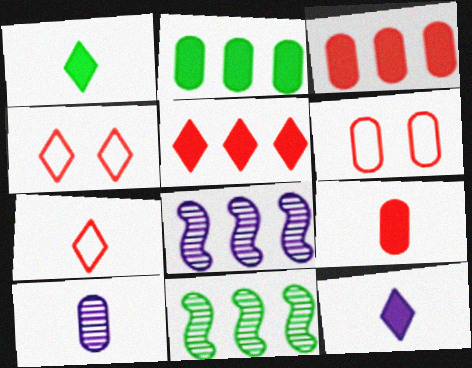[[1, 6, 8], 
[2, 6, 10], 
[6, 11, 12]]